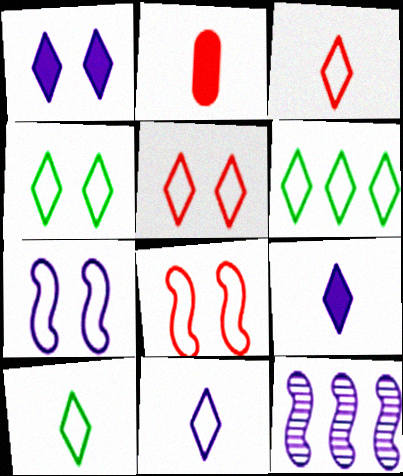[[2, 4, 12], 
[3, 10, 11], 
[4, 6, 10], 
[5, 6, 11]]